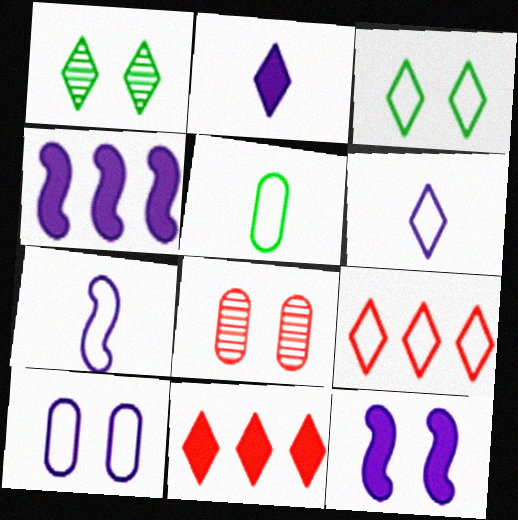[[1, 2, 9], 
[1, 6, 11], 
[3, 6, 9], 
[3, 8, 12]]